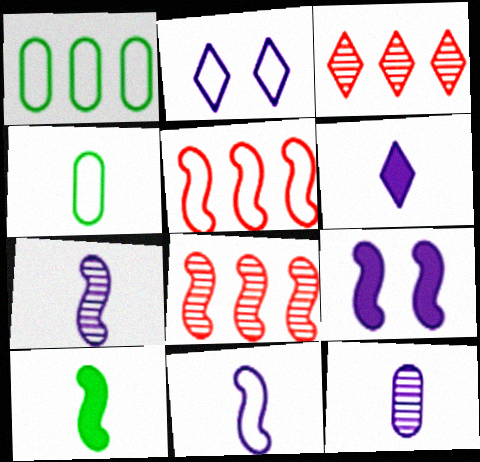[[2, 4, 5], 
[3, 4, 9], 
[6, 11, 12]]